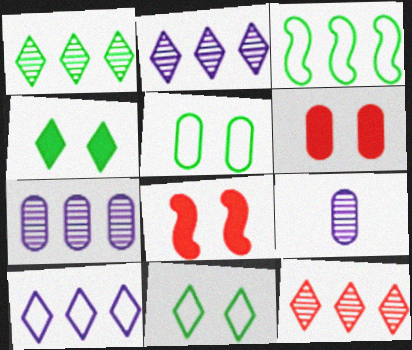[[1, 2, 12]]